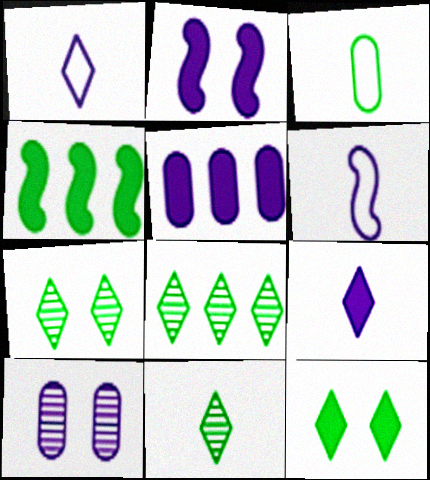[[2, 5, 9], 
[3, 4, 7], 
[7, 8, 11]]